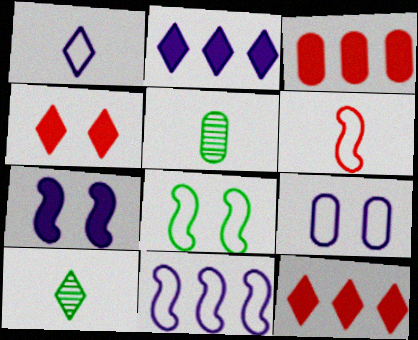[[1, 9, 11], 
[3, 5, 9], 
[4, 5, 11], 
[6, 8, 11]]